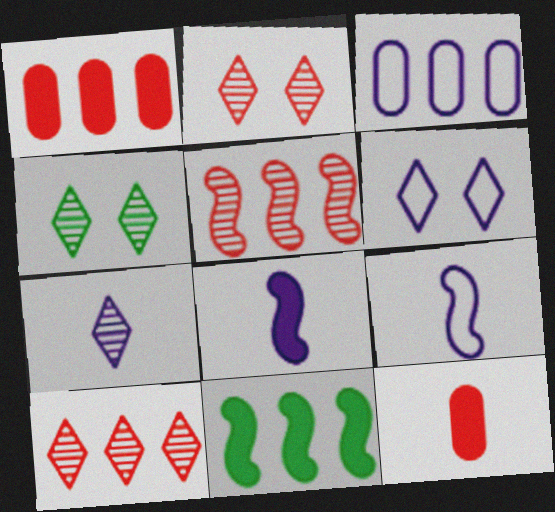[[1, 4, 9], 
[3, 6, 9], 
[3, 10, 11], 
[4, 7, 10]]